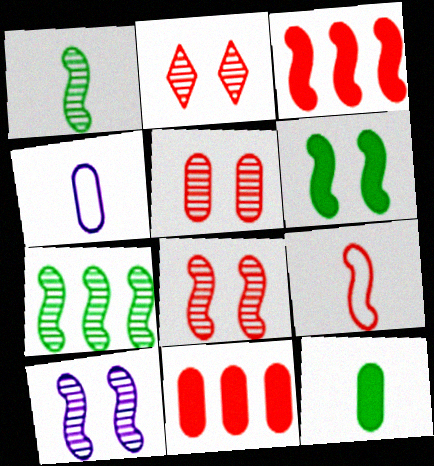[[2, 5, 8], 
[2, 9, 11], 
[3, 8, 9]]